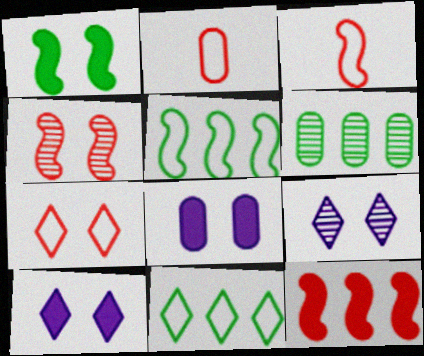[[2, 6, 8], 
[3, 4, 12], 
[3, 6, 10]]